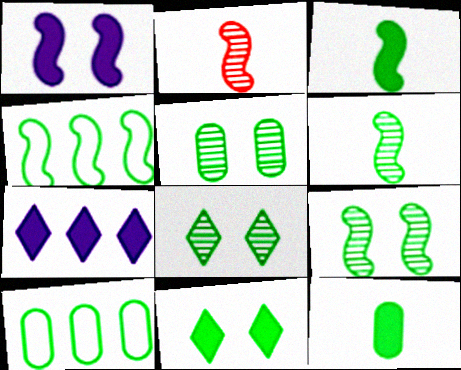[[1, 2, 4], 
[3, 4, 9], 
[3, 8, 10], 
[4, 8, 12], 
[5, 8, 9], 
[5, 10, 12], 
[6, 10, 11]]